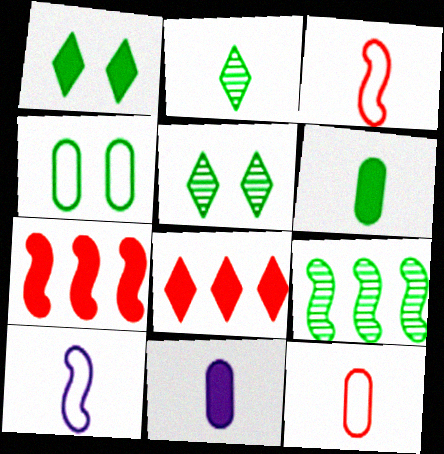[[1, 7, 11], 
[2, 3, 11]]